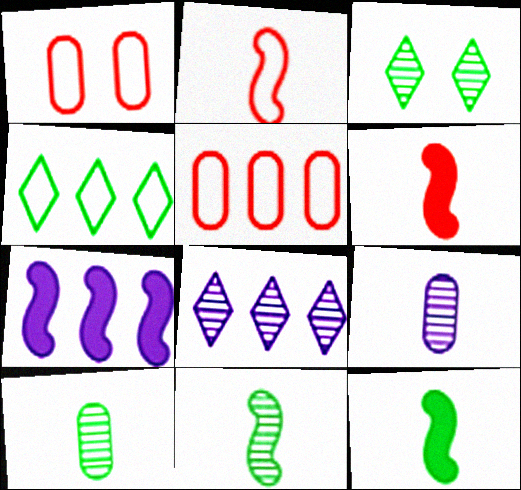[[1, 8, 12]]